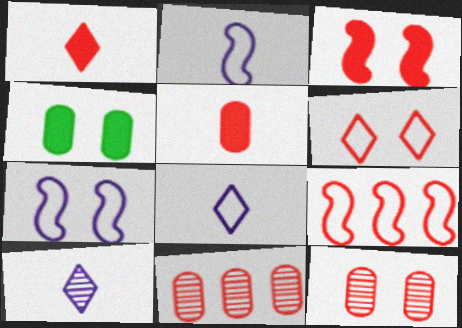[[1, 9, 12], 
[3, 6, 12], 
[4, 9, 10]]